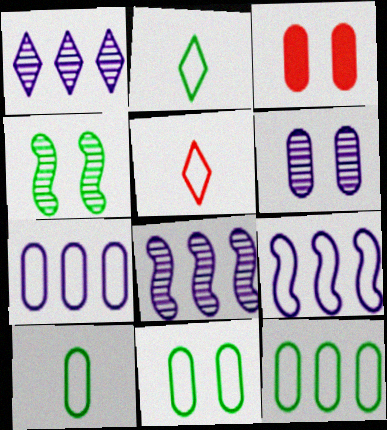[[2, 3, 8], 
[3, 6, 11], 
[5, 9, 11], 
[10, 11, 12]]